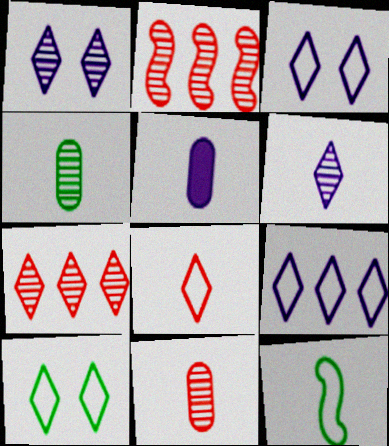[[1, 2, 4], 
[2, 5, 10], 
[8, 9, 10]]